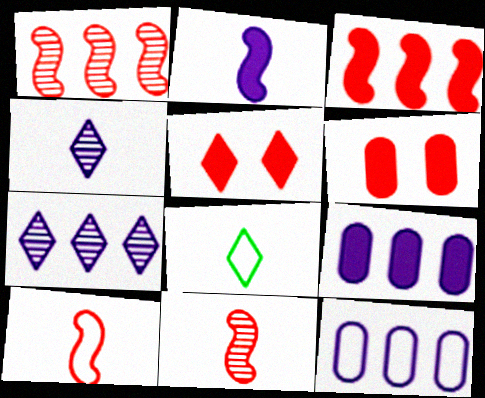[[5, 7, 8]]